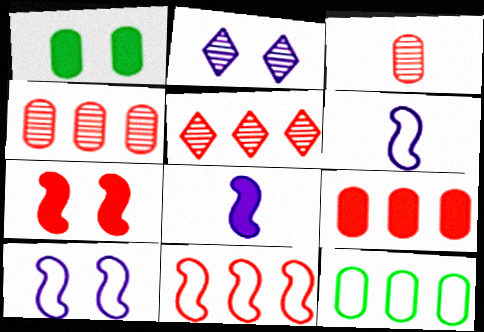[[1, 5, 6], 
[5, 9, 11]]